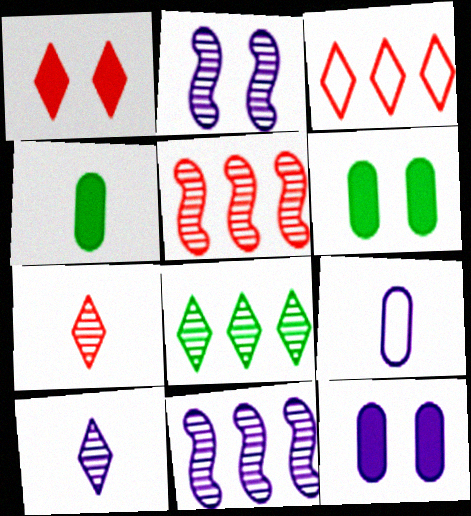[[1, 3, 7], 
[2, 3, 4]]